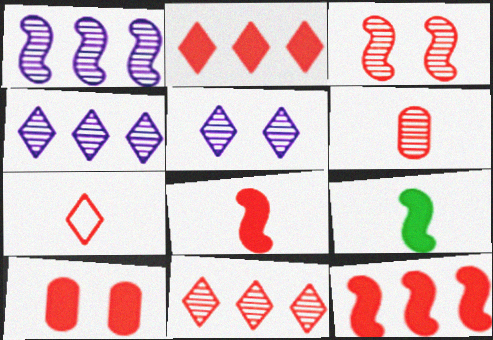[[2, 8, 10], 
[3, 6, 11], 
[6, 7, 8]]